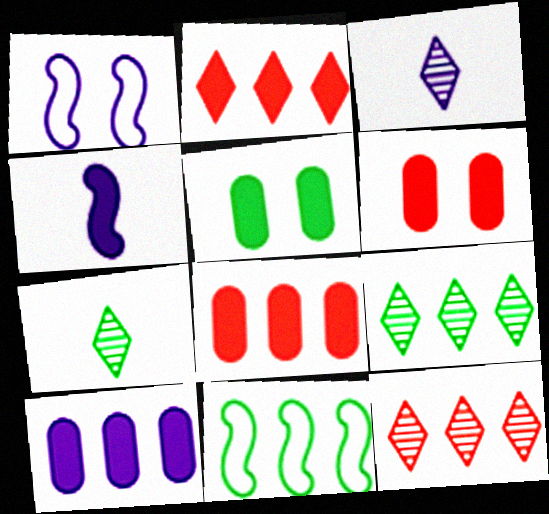[[1, 3, 10], 
[1, 7, 8], 
[2, 4, 5], 
[3, 6, 11], 
[5, 7, 11], 
[10, 11, 12]]